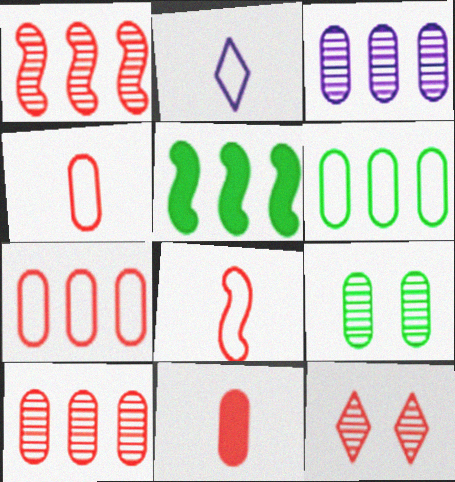[]